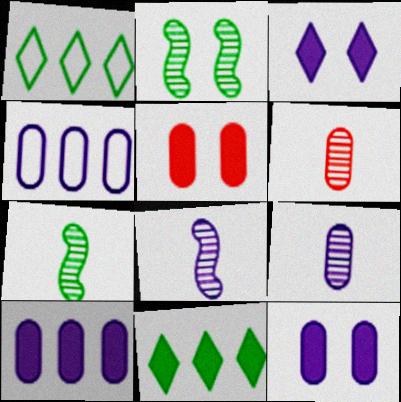[[1, 5, 8], 
[3, 4, 8], 
[4, 9, 12]]